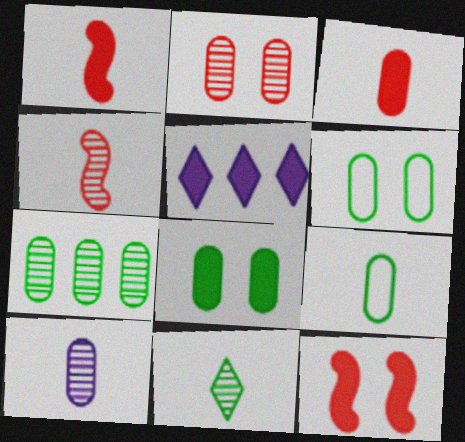[[1, 5, 8], 
[2, 7, 10], 
[3, 9, 10], 
[4, 5, 6], 
[4, 10, 11], 
[7, 8, 9]]